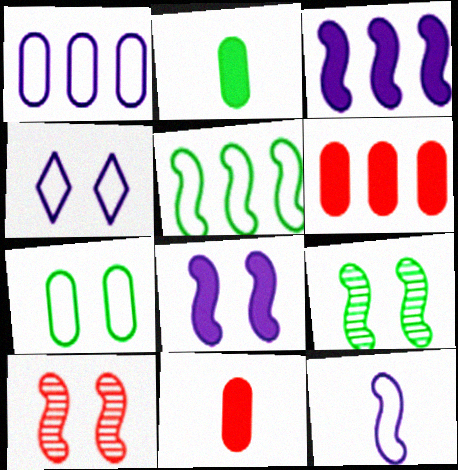[[1, 4, 12]]